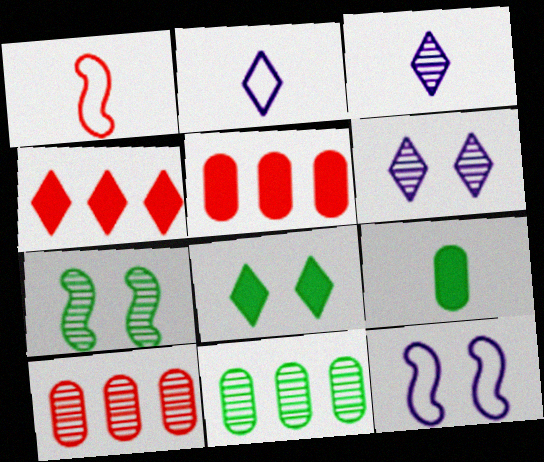[[1, 3, 9], 
[2, 5, 7], 
[3, 7, 10]]